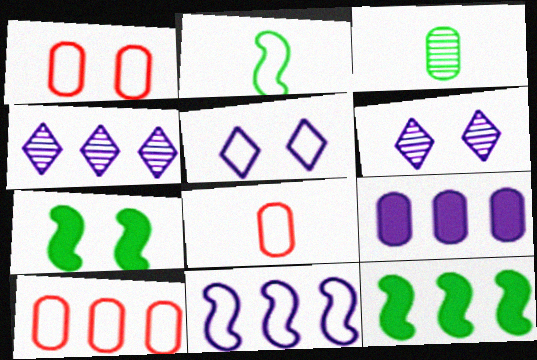[[1, 3, 9], 
[1, 6, 7], 
[1, 8, 10], 
[2, 5, 10], 
[4, 7, 8], 
[4, 9, 11], 
[4, 10, 12], 
[6, 8, 12]]